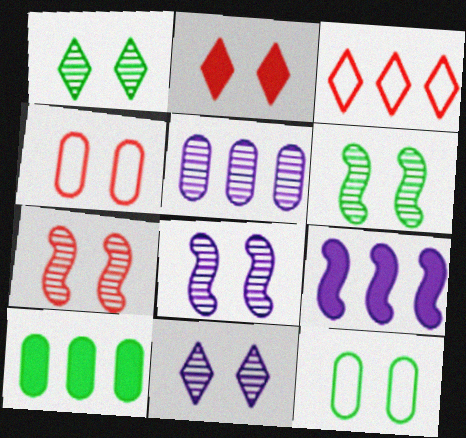[[2, 4, 7], 
[2, 8, 12], 
[6, 7, 8]]